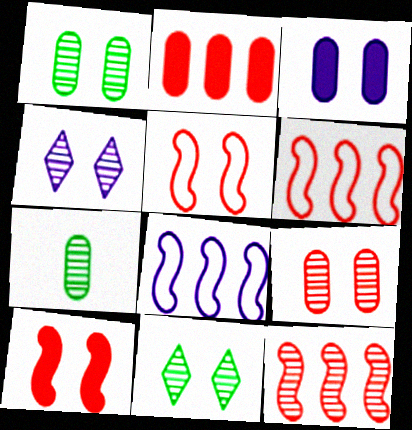[[3, 5, 11], 
[4, 7, 12]]